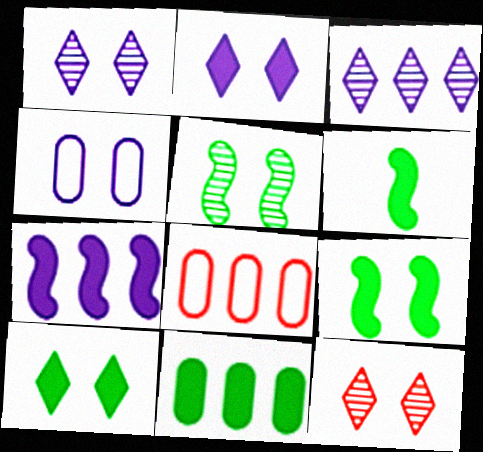[[1, 6, 8], 
[4, 9, 12], 
[6, 10, 11]]